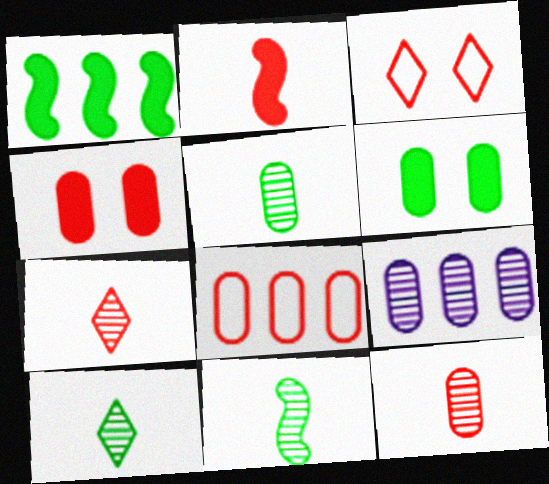[[4, 8, 12], 
[5, 10, 11]]